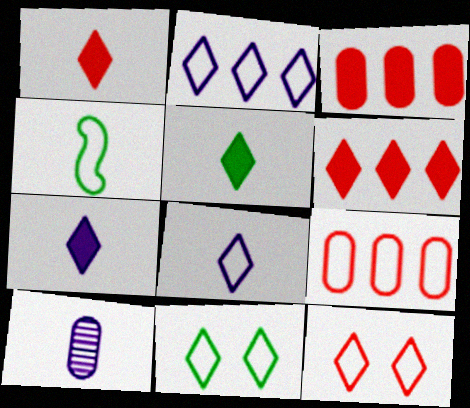[[1, 4, 10], 
[1, 5, 7]]